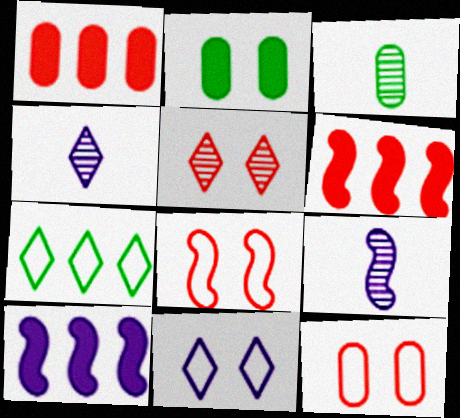[[3, 6, 11]]